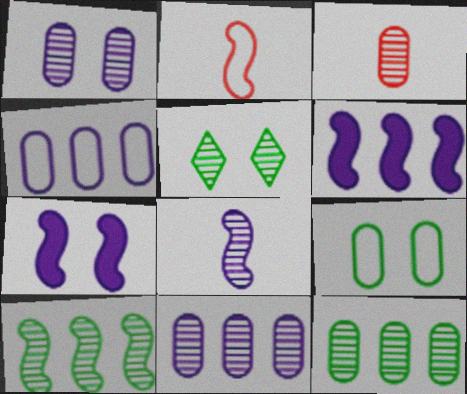[[1, 3, 12], 
[2, 7, 10]]